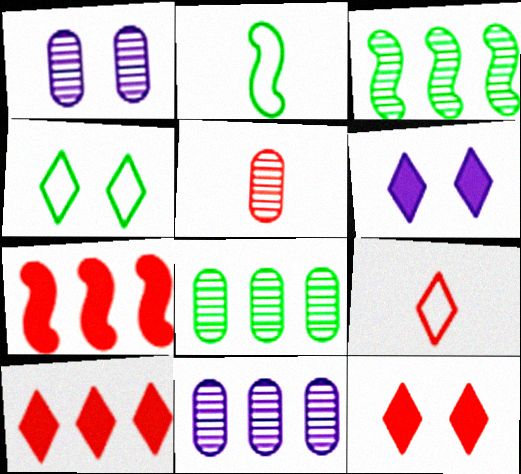[[1, 2, 10], 
[1, 5, 8], 
[2, 11, 12]]